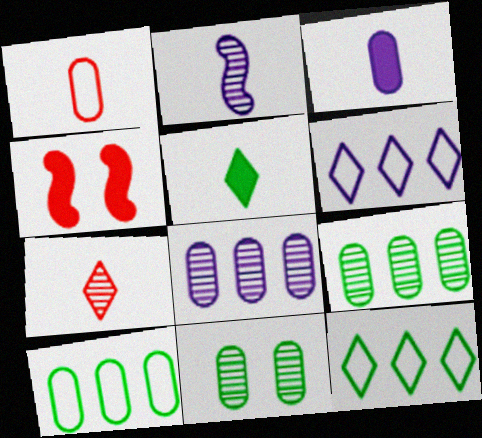[[1, 2, 5]]